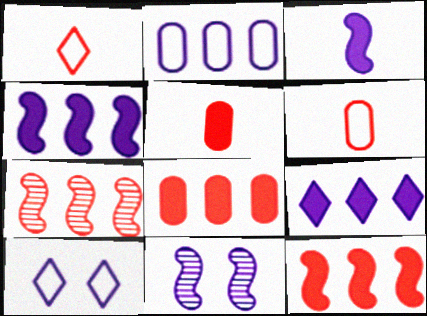[]